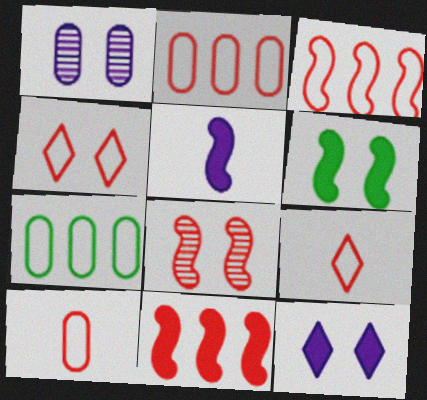[[1, 4, 6], 
[3, 4, 10], 
[5, 6, 11]]